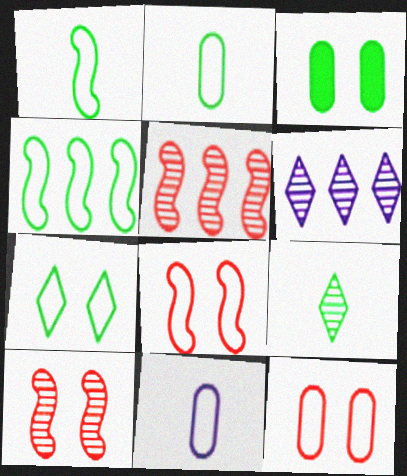[[2, 4, 7], 
[3, 4, 9]]